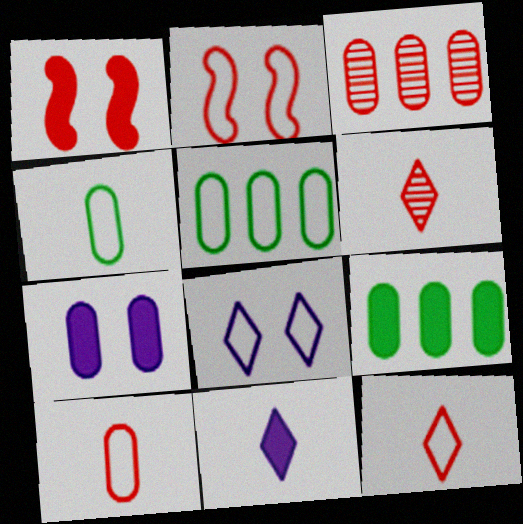[[1, 3, 12], 
[1, 9, 11], 
[3, 4, 7]]